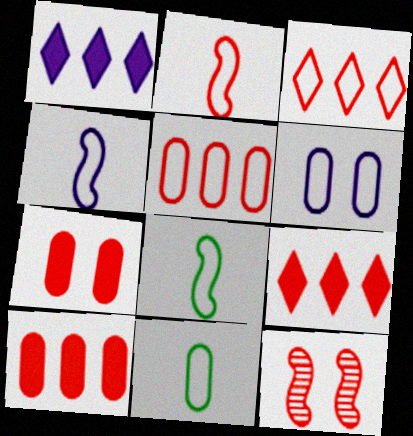[[1, 11, 12], 
[2, 4, 8], 
[3, 6, 8], 
[5, 6, 11]]